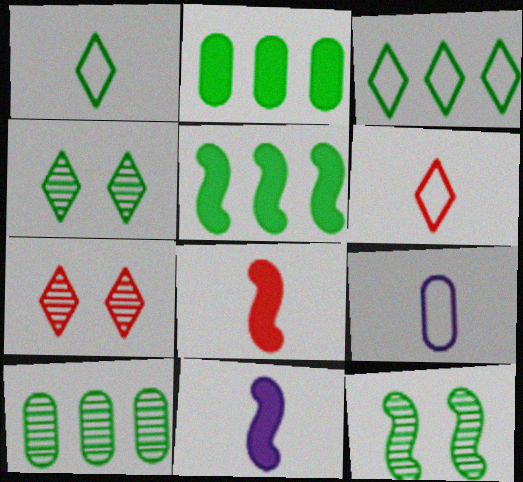[[1, 2, 12], 
[3, 5, 10], 
[5, 7, 9]]